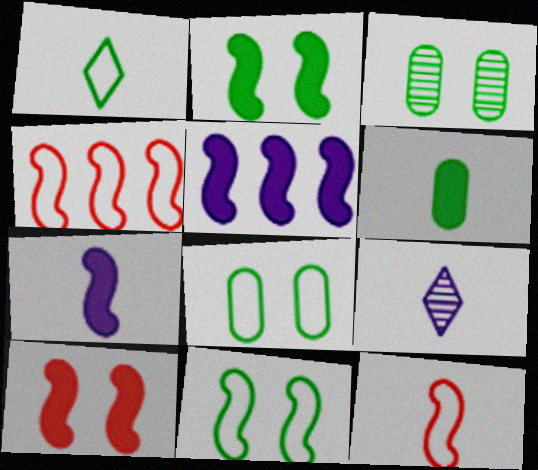[[6, 9, 12]]